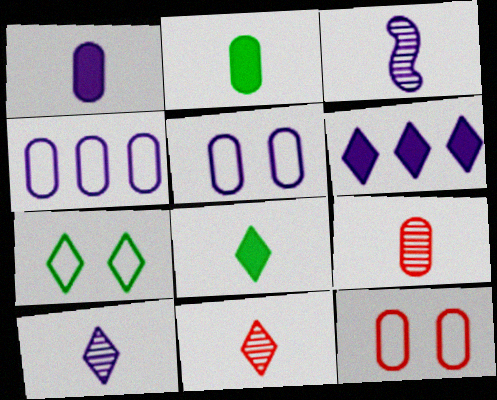[[3, 5, 6], 
[6, 7, 11]]